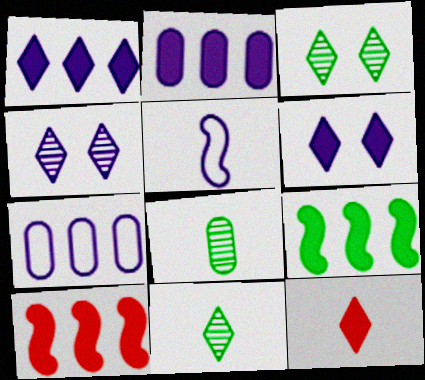[[2, 4, 5], 
[5, 8, 12]]